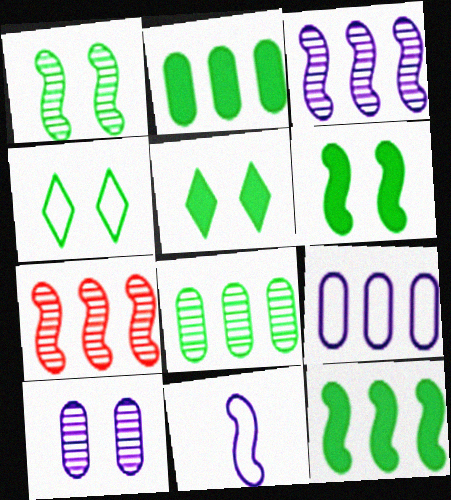[[6, 7, 11]]